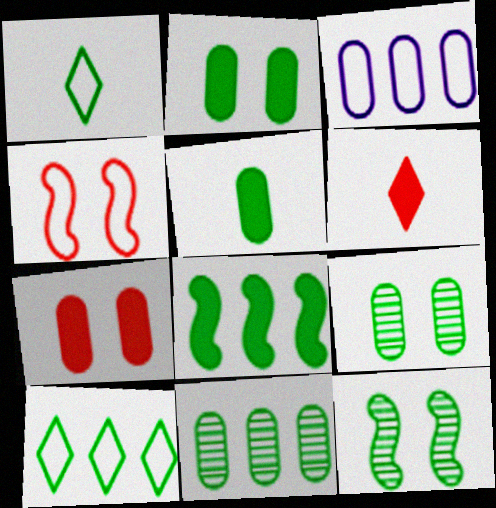[[1, 3, 4], 
[1, 8, 9], 
[3, 6, 12], 
[5, 10, 12], 
[8, 10, 11]]